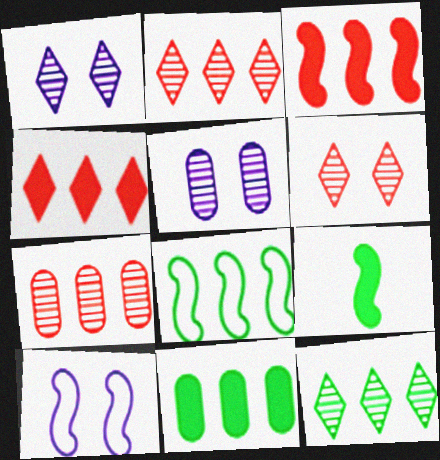[[8, 11, 12]]